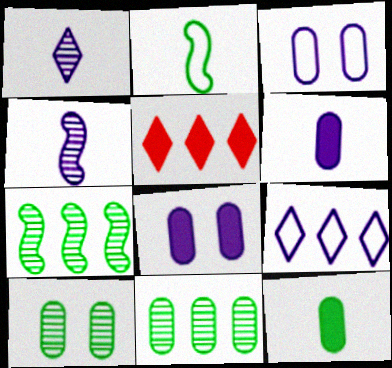[[4, 8, 9]]